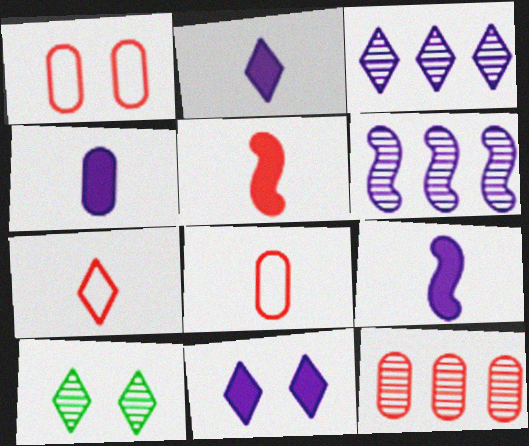[[2, 4, 9]]